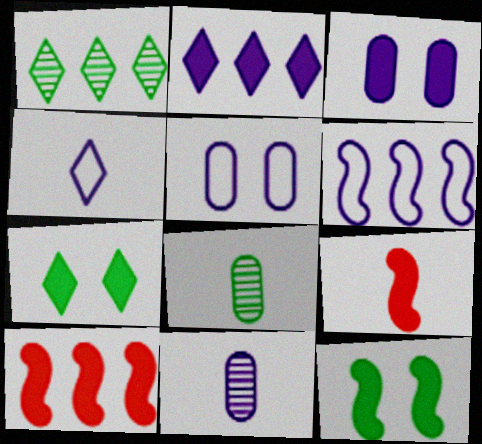[[1, 5, 9], 
[4, 5, 6], 
[4, 8, 9]]